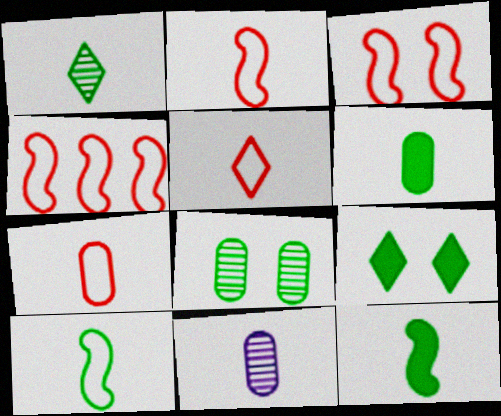[[1, 6, 10], 
[2, 3, 4], 
[2, 5, 7], 
[4, 9, 11], 
[5, 11, 12], 
[6, 7, 11]]